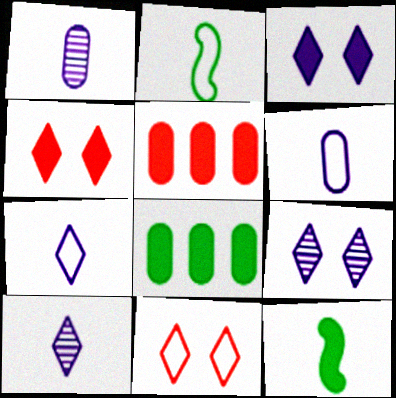[[2, 5, 9], 
[3, 5, 12]]